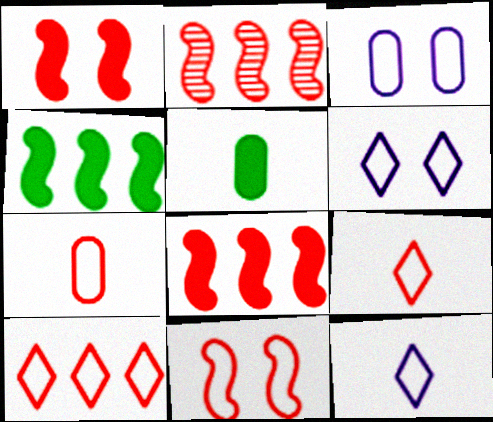[[2, 5, 6], 
[7, 10, 11]]